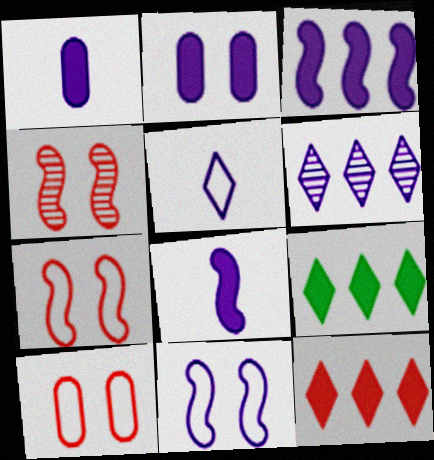[[1, 6, 11]]